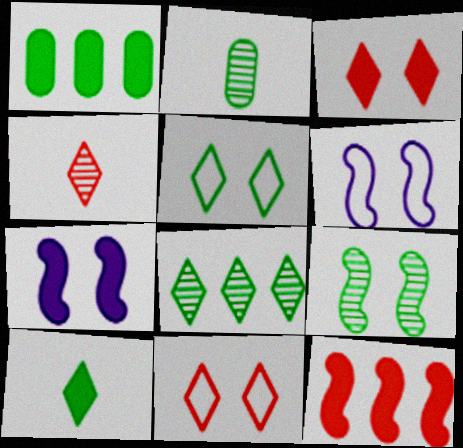[[1, 4, 6], 
[2, 8, 9], 
[5, 8, 10]]